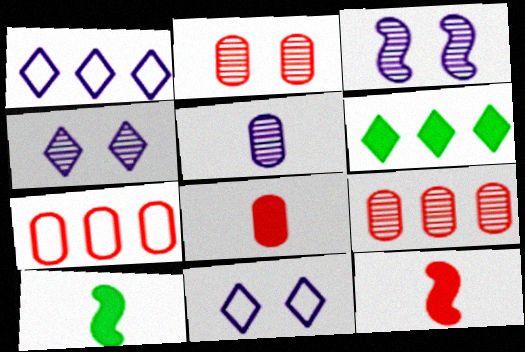[[1, 2, 10], 
[2, 7, 8], 
[4, 7, 10], 
[9, 10, 11]]